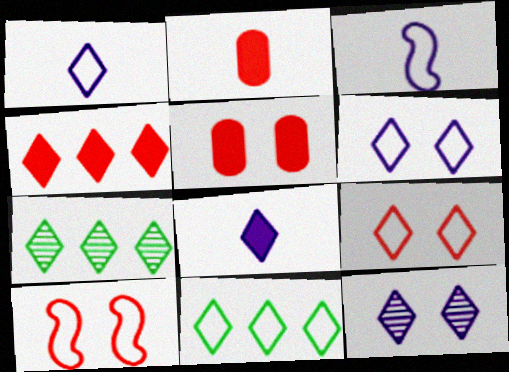[[1, 9, 11], 
[3, 5, 7], 
[7, 8, 9]]